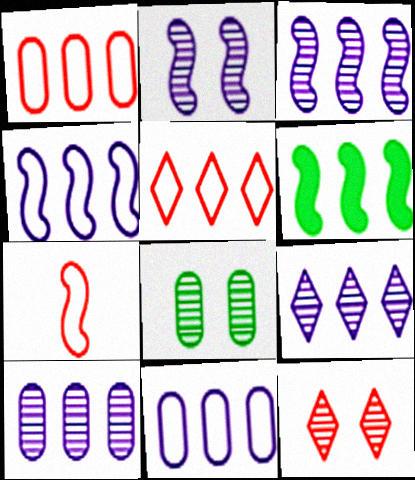[[1, 6, 9], 
[2, 6, 7], 
[2, 8, 12], 
[3, 9, 10], 
[5, 6, 10]]